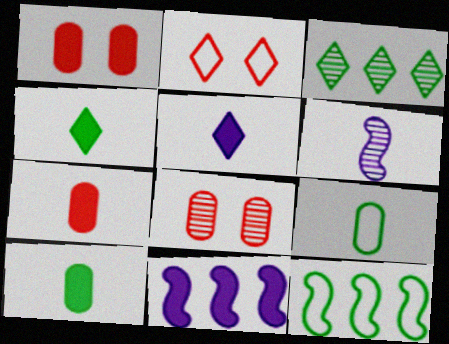[[1, 4, 11], 
[2, 3, 5], 
[3, 6, 8], 
[5, 8, 12]]